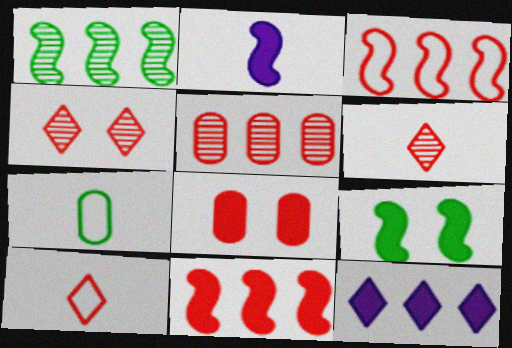[[2, 6, 7], 
[2, 9, 11], 
[3, 6, 8]]